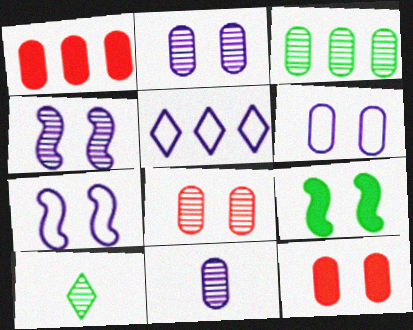[[1, 7, 10], 
[3, 8, 11]]